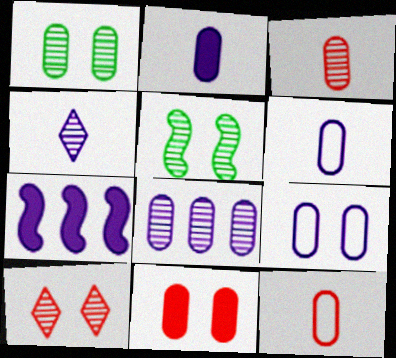[[1, 3, 8], 
[1, 9, 11], 
[2, 8, 9], 
[4, 7, 9]]